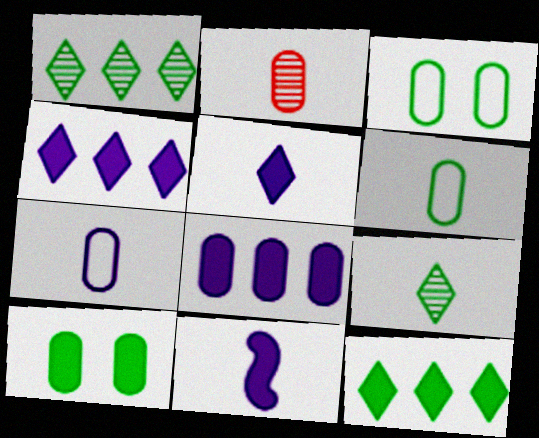[[2, 3, 8]]